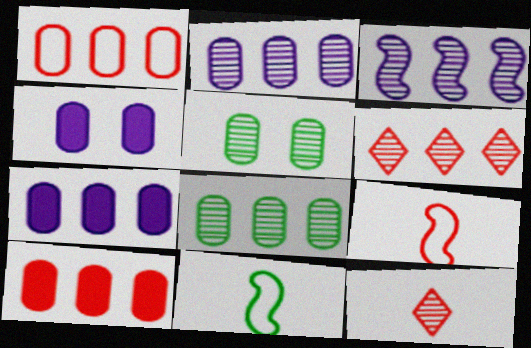[[1, 7, 8], 
[3, 5, 12], 
[3, 6, 8], 
[4, 6, 11]]